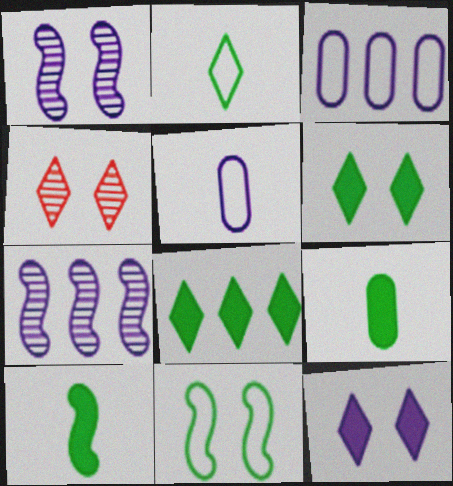[[3, 4, 10], 
[5, 7, 12]]